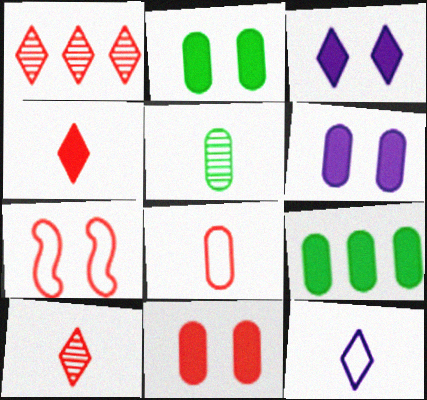[[2, 6, 11]]